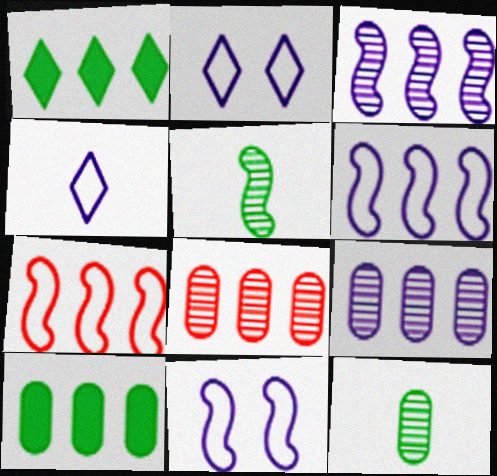[[1, 6, 8], 
[1, 7, 9]]